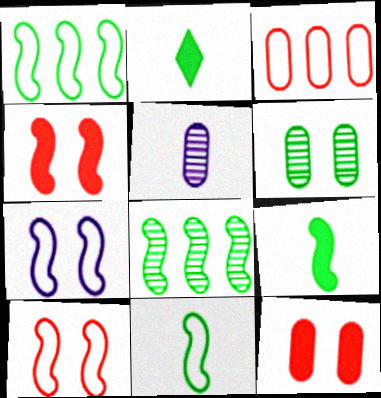[[1, 2, 6]]